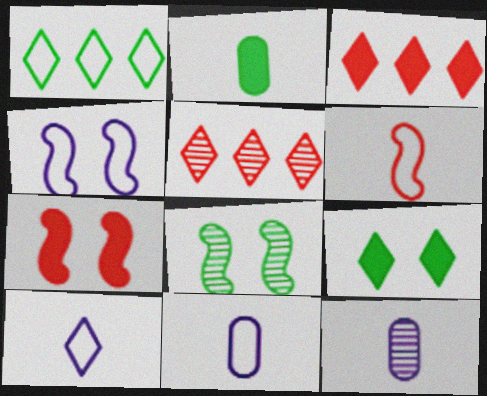[[1, 2, 8], 
[1, 7, 12], 
[2, 4, 5], 
[3, 8, 11], 
[4, 7, 8], 
[5, 8, 12], 
[5, 9, 10]]